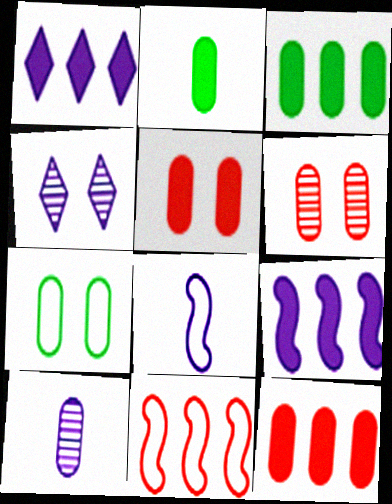[[2, 4, 11], 
[7, 10, 12]]